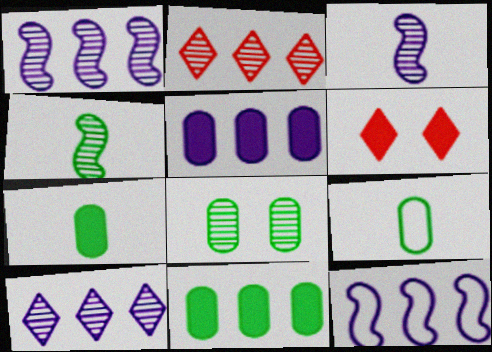[[1, 6, 9], 
[2, 3, 8], 
[2, 11, 12], 
[5, 10, 12], 
[8, 9, 11]]